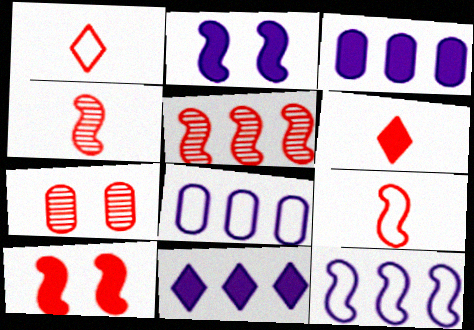[[5, 9, 10]]